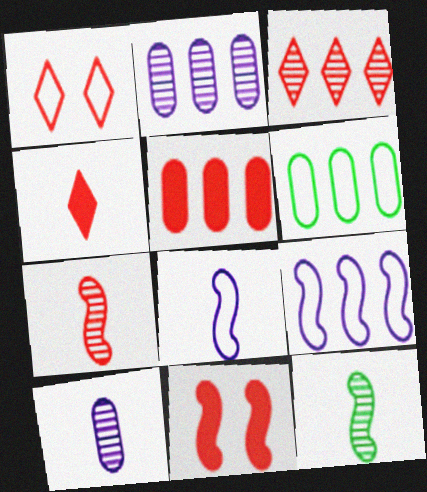[[1, 3, 4], 
[1, 5, 7], 
[1, 6, 8], 
[2, 5, 6], 
[4, 5, 11], 
[9, 11, 12]]